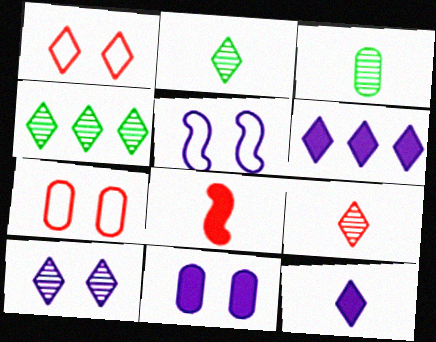[[1, 2, 6], 
[1, 4, 12], 
[4, 9, 10], 
[5, 10, 11]]